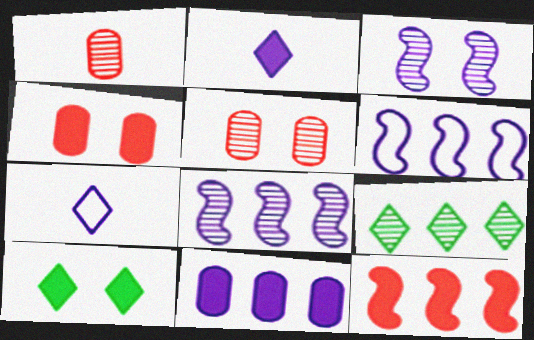[[1, 3, 9], 
[1, 6, 10], 
[3, 7, 11]]